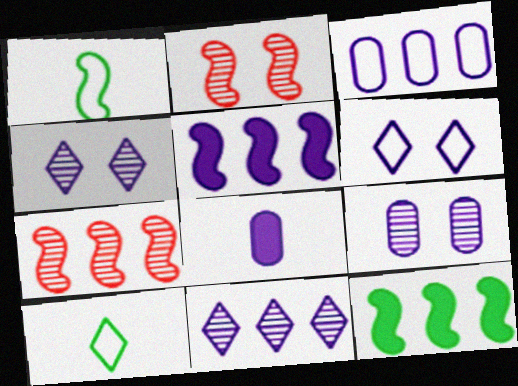[[1, 2, 5], 
[3, 5, 11], 
[3, 8, 9]]